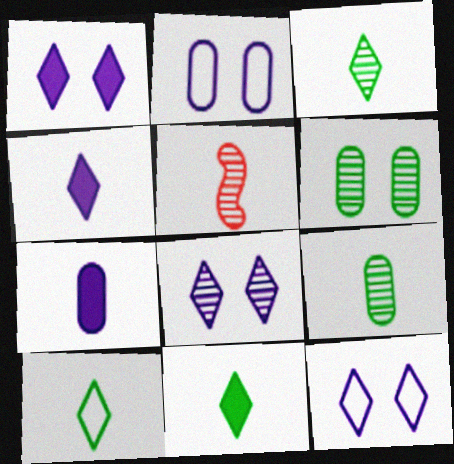[[1, 8, 12], 
[3, 10, 11], 
[5, 7, 10]]